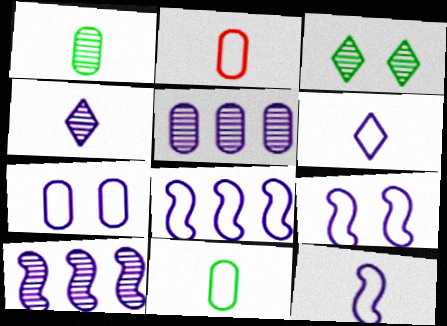[[6, 7, 8], 
[8, 9, 12]]